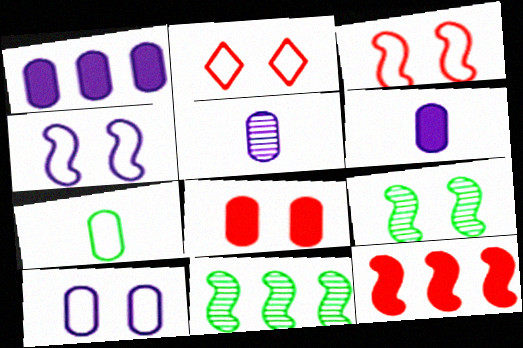[[1, 5, 10], 
[2, 6, 11]]